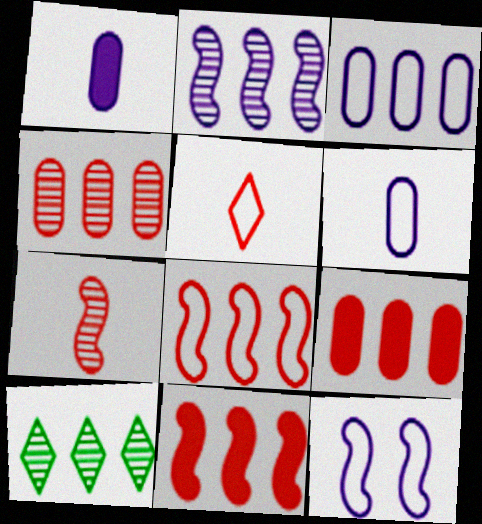[[2, 4, 10], 
[3, 10, 11]]